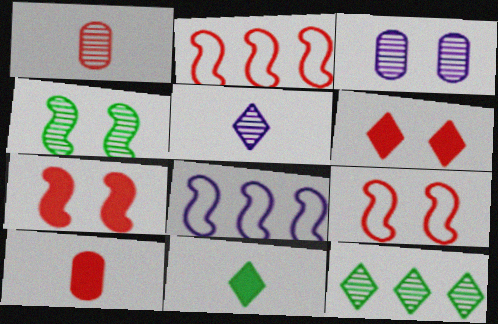[[1, 2, 6], 
[2, 3, 11]]